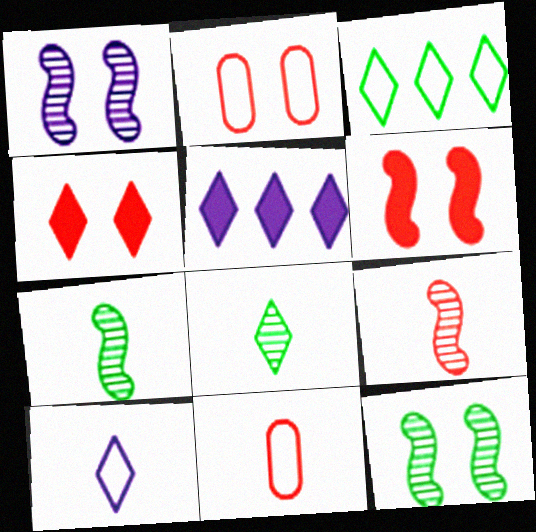[[2, 5, 7], 
[5, 11, 12]]